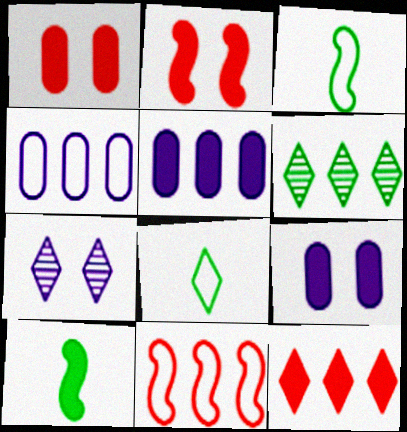[[5, 6, 11], 
[7, 8, 12], 
[9, 10, 12]]